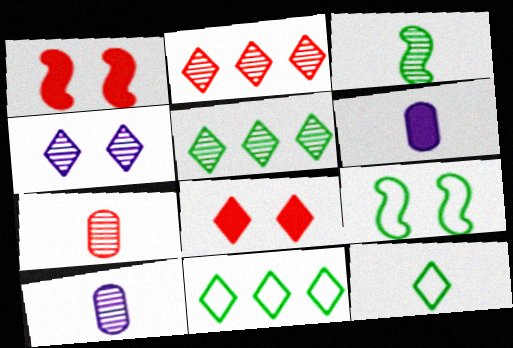[[1, 10, 11], 
[2, 6, 9]]